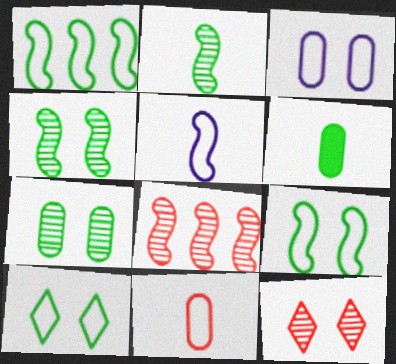[]